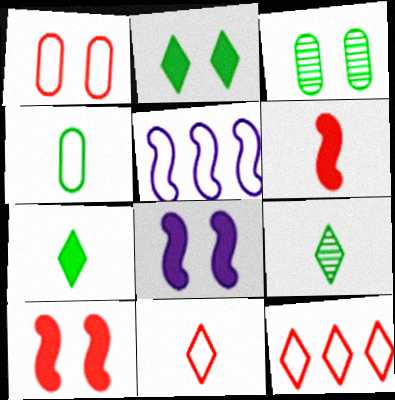[]